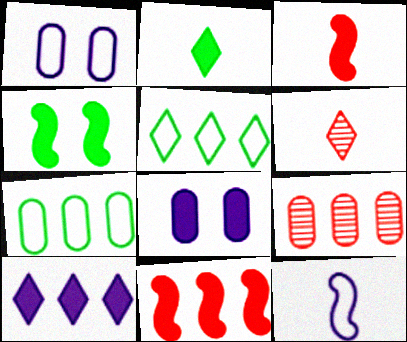[[2, 8, 11]]